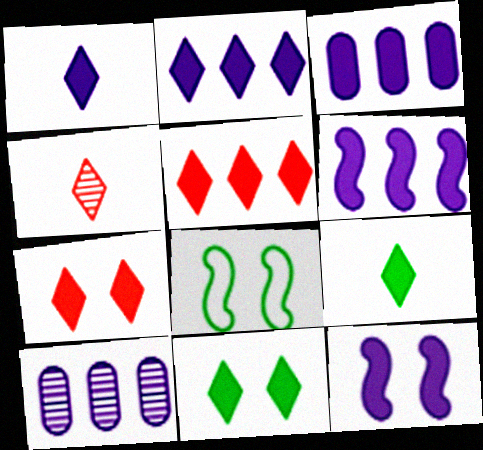[[1, 3, 12], 
[1, 5, 11], 
[2, 3, 6], 
[2, 7, 9], 
[3, 4, 8]]